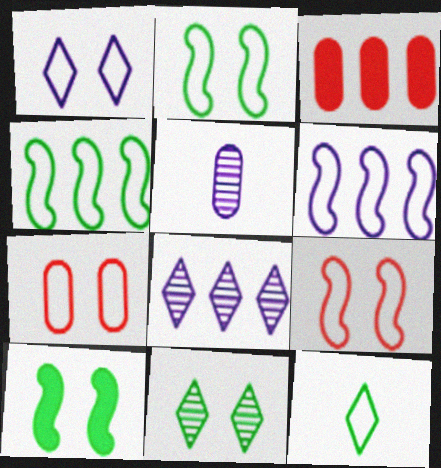[[1, 2, 7], 
[3, 4, 8], 
[6, 7, 12]]